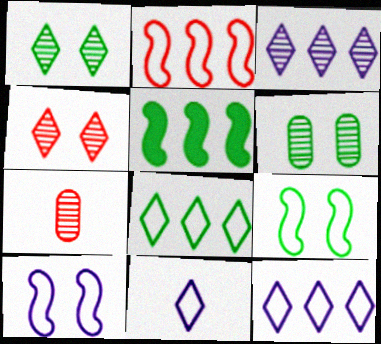[]